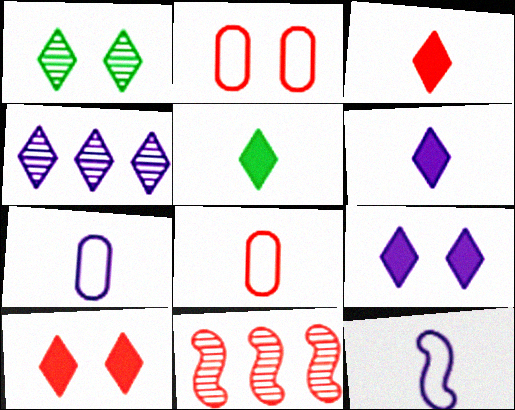[[2, 3, 11], 
[3, 5, 6], 
[8, 10, 11]]